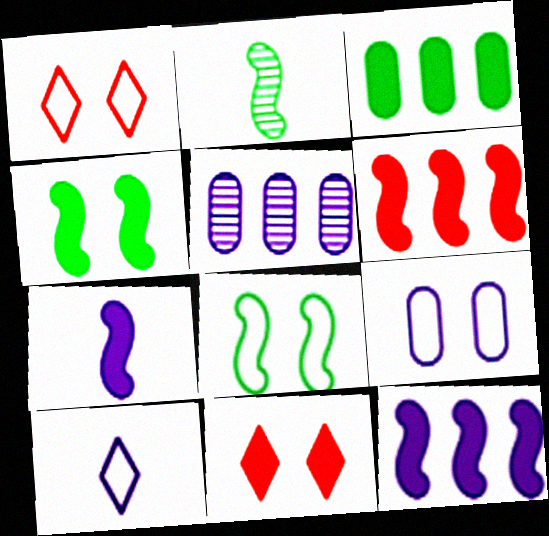[[1, 8, 9], 
[3, 7, 11], 
[4, 6, 7]]